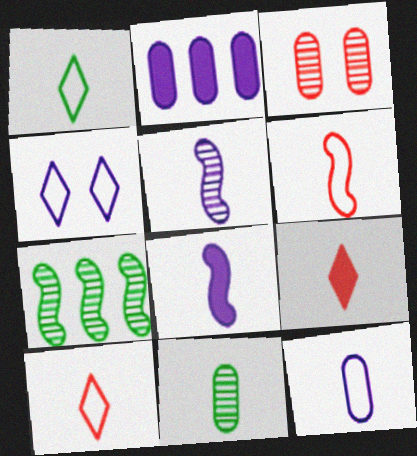[[1, 6, 12], 
[2, 4, 5], 
[8, 10, 11]]